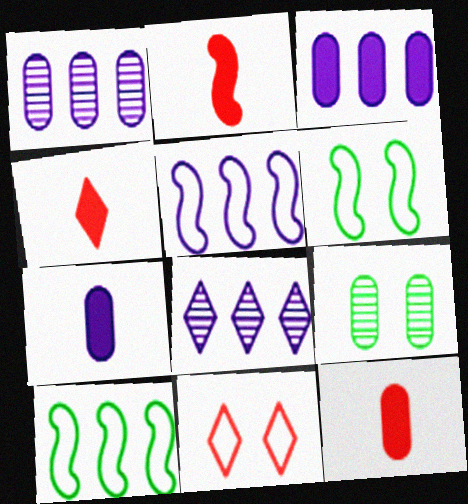[[1, 4, 6], 
[2, 4, 12], 
[3, 5, 8], 
[4, 5, 9], 
[6, 8, 12]]